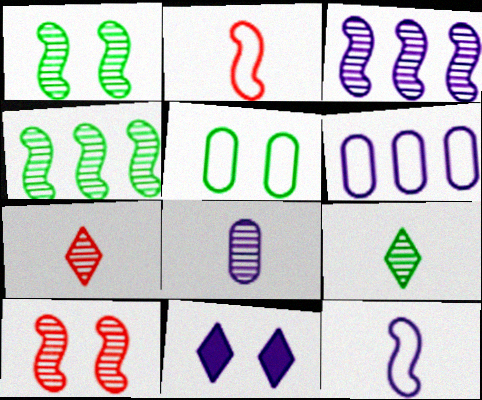[[5, 10, 11]]